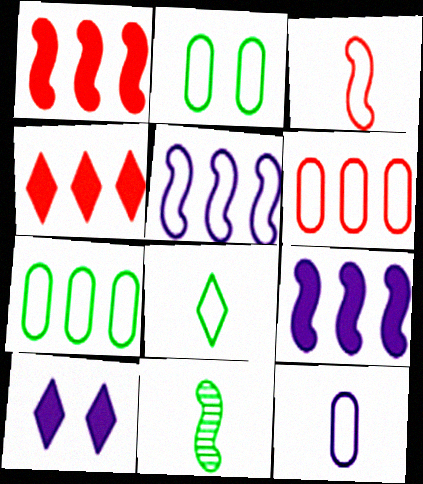[[2, 6, 12], 
[3, 8, 12], 
[6, 10, 11]]